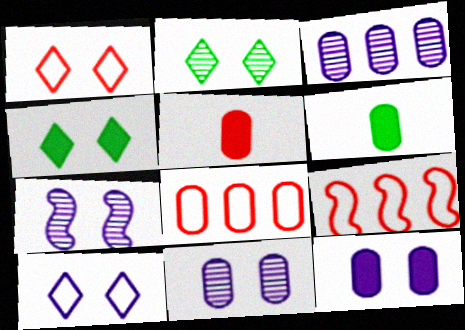[[6, 8, 11], 
[7, 10, 12]]